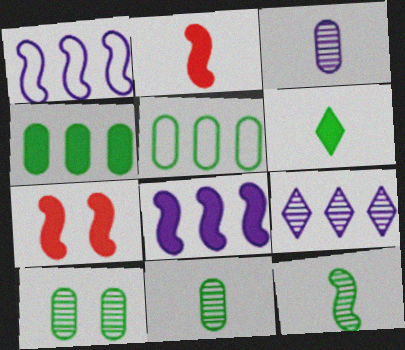[[1, 7, 12]]